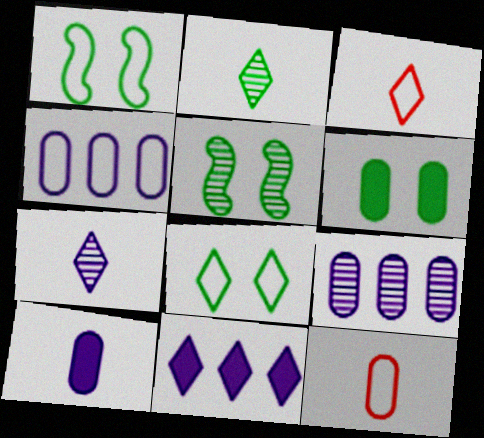[[1, 3, 4], 
[5, 6, 8], 
[5, 11, 12], 
[6, 9, 12]]